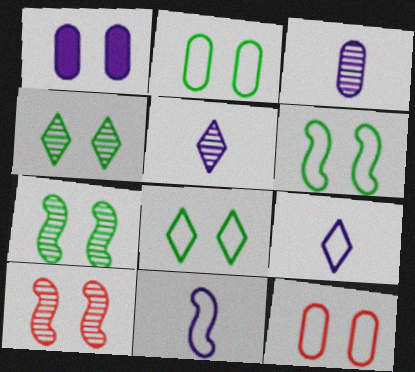[[1, 8, 10], 
[2, 6, 8]]